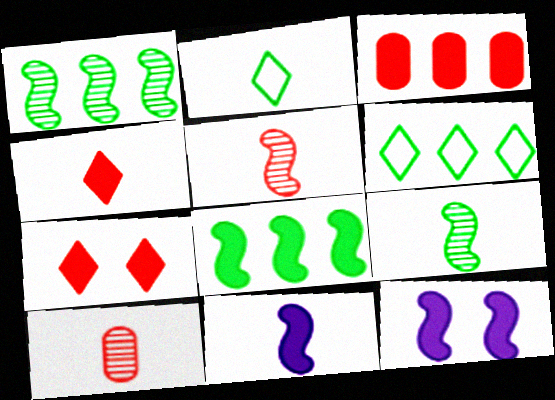[[2, 10, 11], 
[6, 10, 12]]